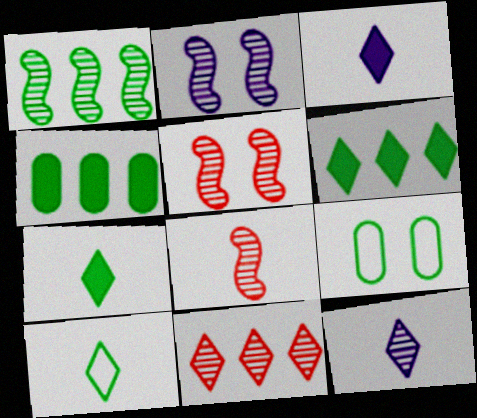[[1, 2, 8], 
[1, 7, 9]]